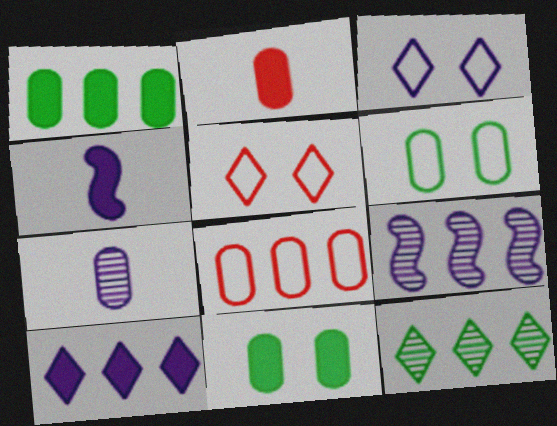[[7, 8, 11]]